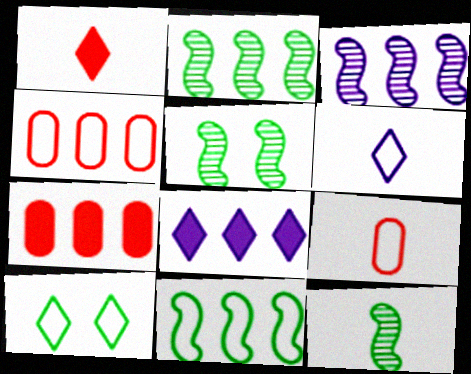[[2, 4, 8], 
[2, 5, 12], 
[5, 6, 7], 
[5, 8, 9]]